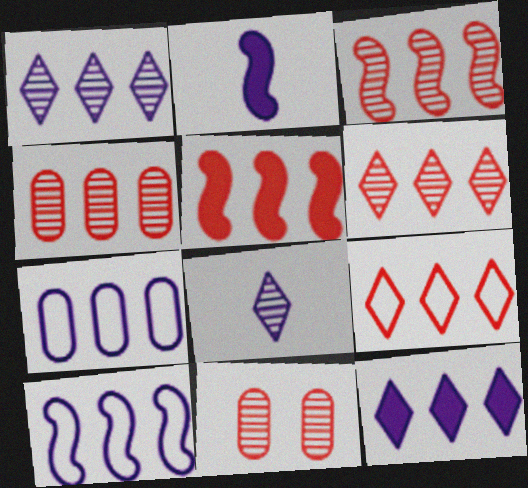[[3, 4, 6], 
[4, 5, 9]]